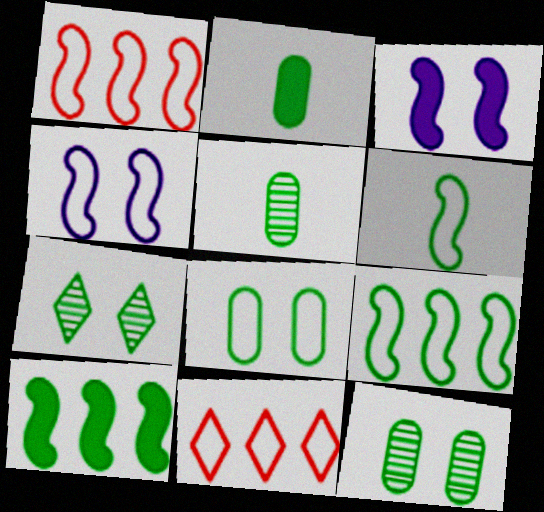[[1, 4, 6], 
[2, 7, 9], 
[3, 5, 11]]